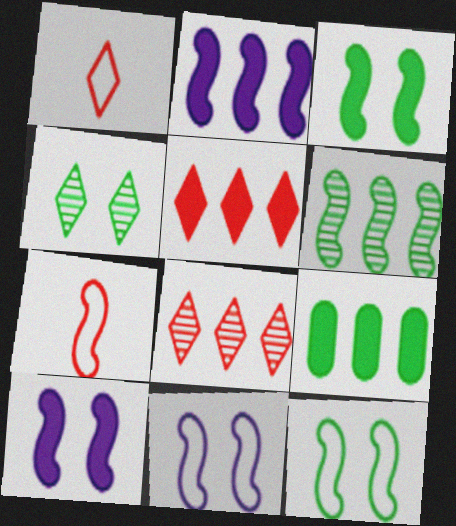[[2, 5, 9], 
[6, 7, 10]]